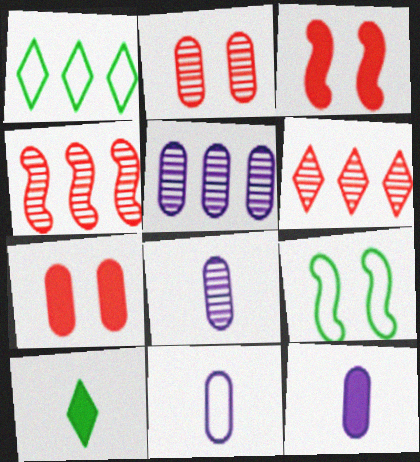[[1, 3, 8], 
[6, 9, 12], 
[8, 11, 12]]